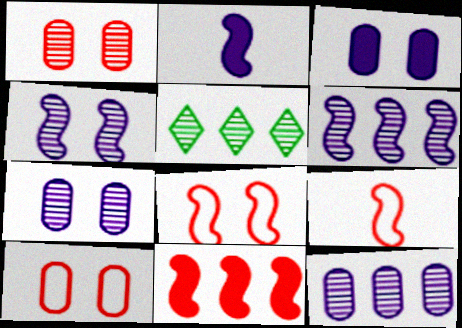[[2, 5, 10], 
[3, 5, 9]]